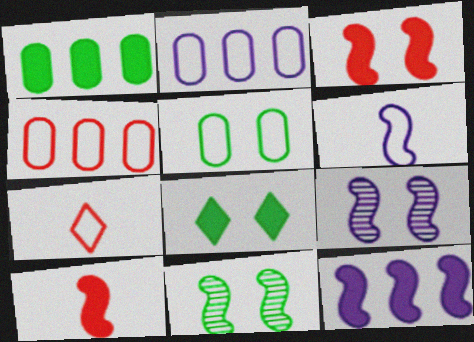[[1, 7, 9], 
[5, 8, 11], 
[6, 9, 12]]